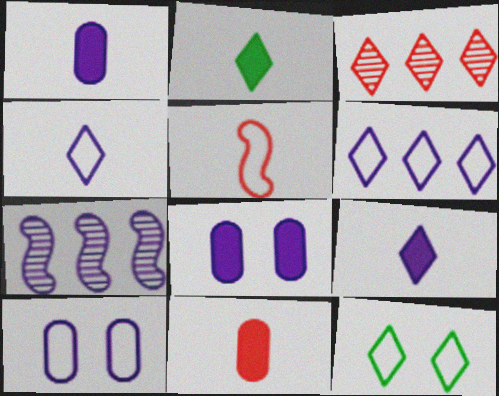[[3, 9, 12], 
[4, 7, 8], 
[7, 9, 10], 
[7, 11, 12]]